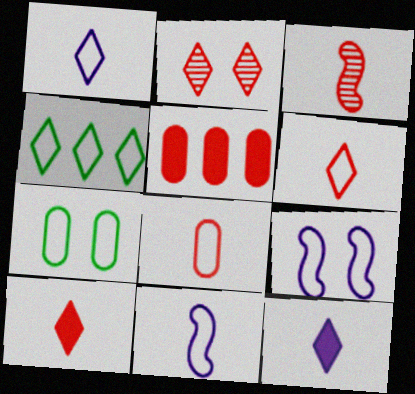[[2, 4, 12], 
[3, 8, 10], 
[4, 8, 9]]